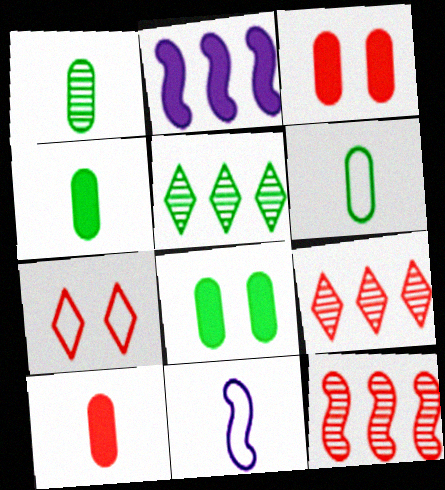[[1, 2, 7], 
[1, 4, 6], 
[3, 5, 11], 
[7, 10, 12], 
[8, 9, 11]]